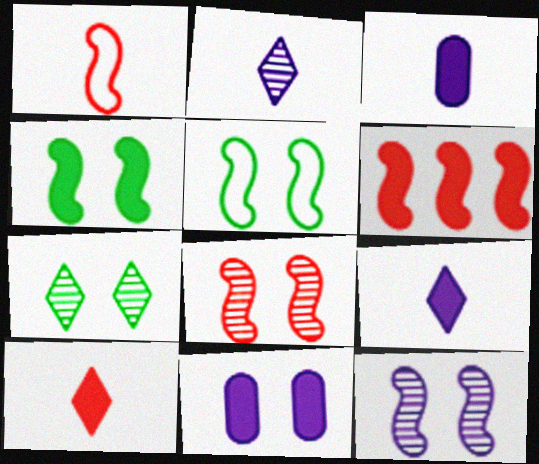[[1, 6, 8]]